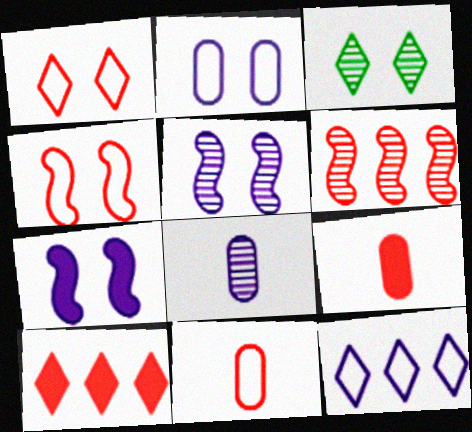[[1, 6, 9], 
[3, 6, 8], 
[7, 8, 12]]